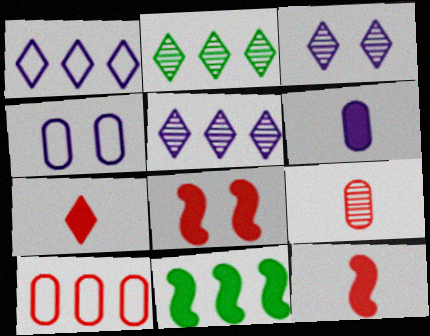[[2, 4, 12], 
[5, 10, 11]]